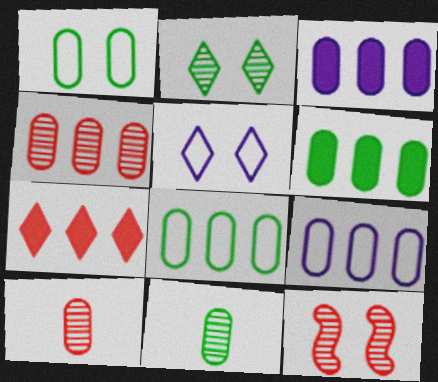[[1, 3, 10], 
[1, 6, 11], 
[3, 4, 8], 
[4, 6, 9]]